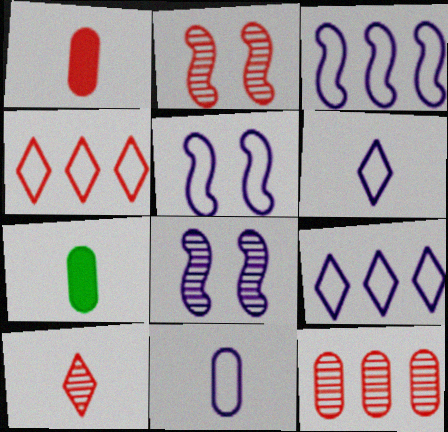[[1, 2, 4], 
[2, 7, 9], 
[2, 10, 12], 
[4, 7, 8], 
[5, 9, 11]]